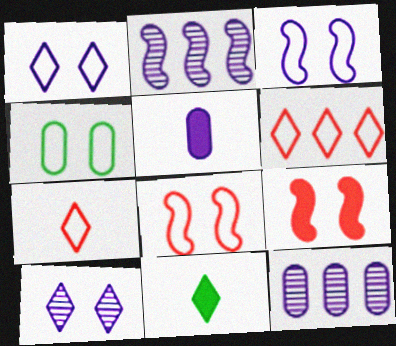[[1, 2, 5], 
[1, 4, 8], 
[4, 9, 10], 
[6, 10, 11], 
[8, 11, 12]]